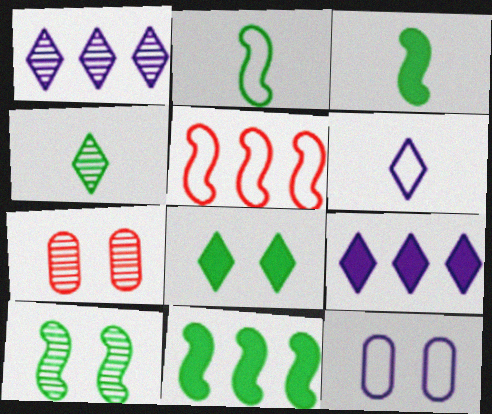[[2, 7, 9], 
[2, 10, 11], 
[6, 7, 11]]